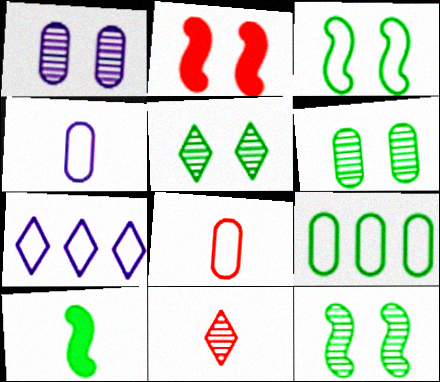[[3, 7, 8], 
[4, 10, 11], 
[5, 6, 12], 
[5, 9, 10]]